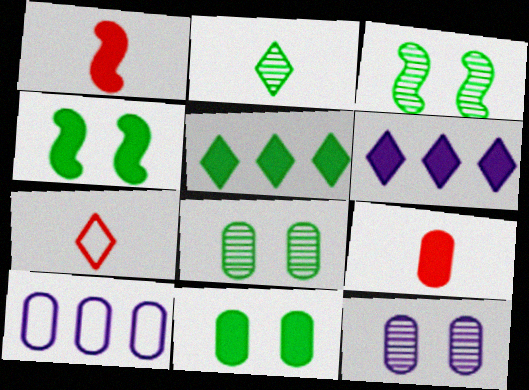[[1, 6, 11], 
[4, 6, 9], 
[8, 9, 10]]